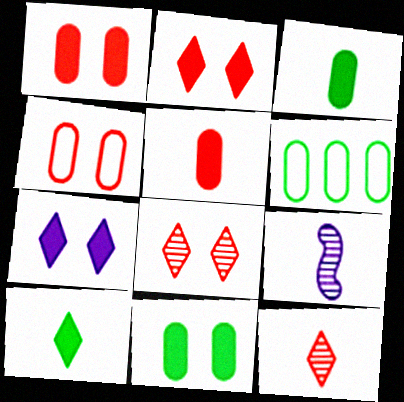[[2, 6, 9]]